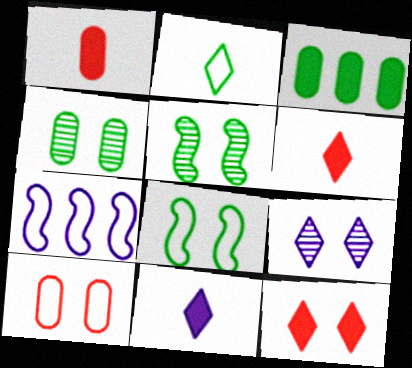[[2, 3, 5], 
[2, 7, 10], 
[4, 6, 7]]